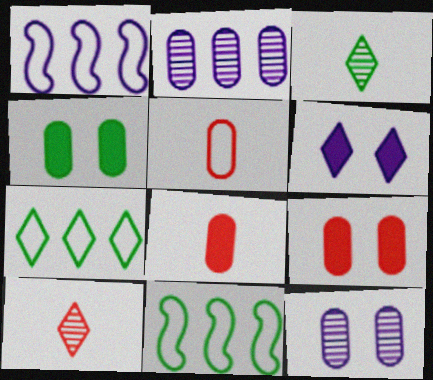[[1, 3, 9], 
[1, 4, 10], 
[2, 4, 5], 
[3, 4, 11], 
[6, 7, 10]]